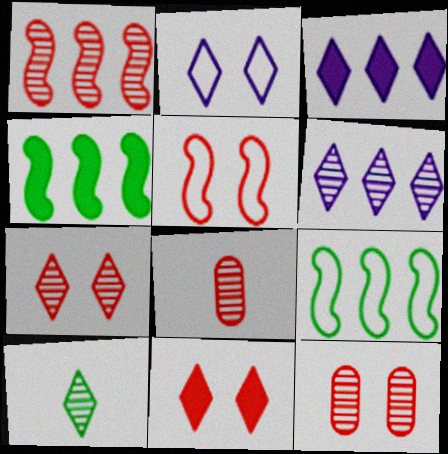[[1, 7, 8], 
[2, 4, 8], 
[5, 11, 12], 
[6, 7, 10]]